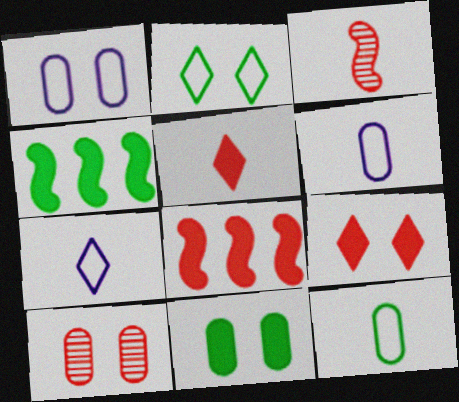[[1, 10, 11], 
[4, 7, 10]]